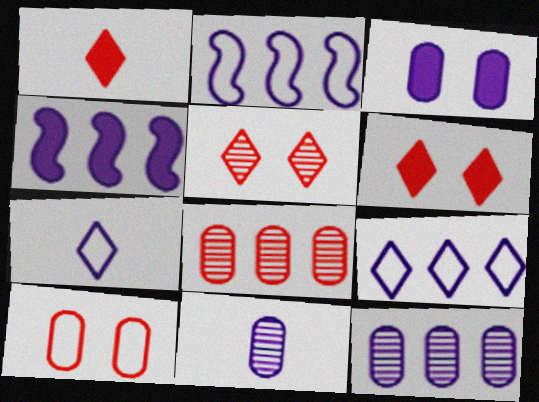[[4, 9, 12]]